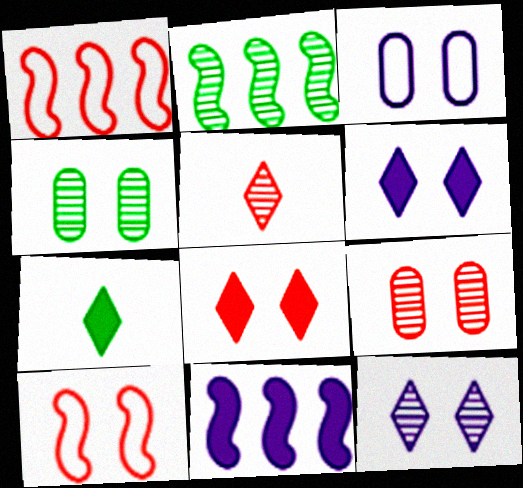[[1, 2, 11], 
[4, 6, 10], 
[8, 9, 10]]